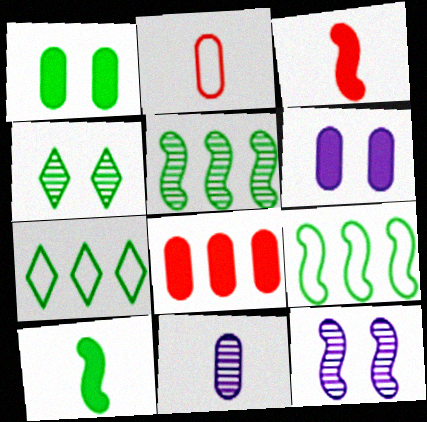[[3, 9, 12]]